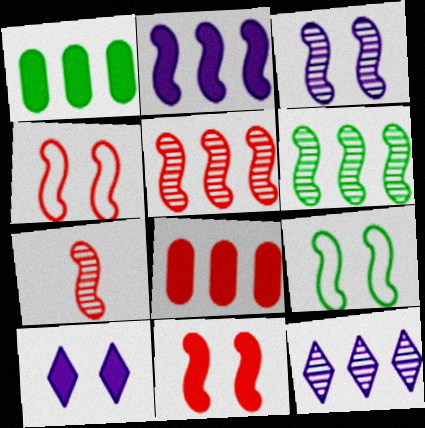[[2, 7, 9], 
[3, 6, 7], 
[3, 9, 11]]